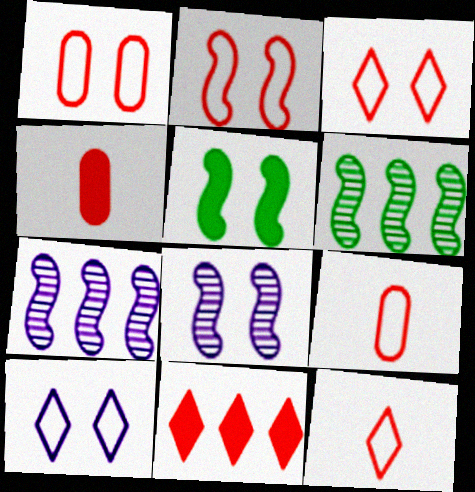[[1, 2, 3], 
[2, 5, 8], 
[4, 6, 10]]